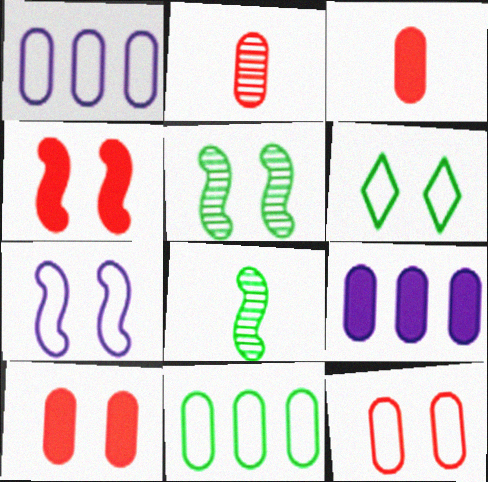[[4, 5, 7], 
[6, 7, 12]]